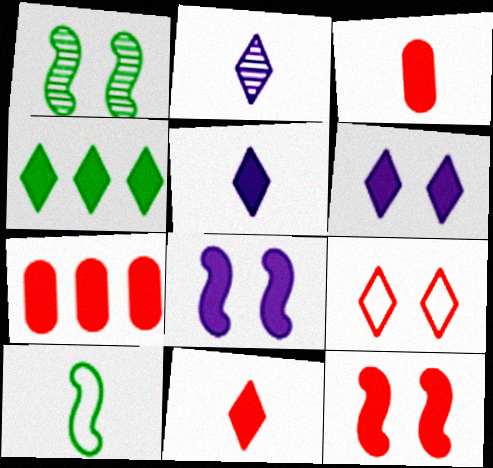[[2, 3, 10], 
[2, 4, 9], 
[3, 4, 8], 
[4, 6, 11], 
[7, 11, 12]]